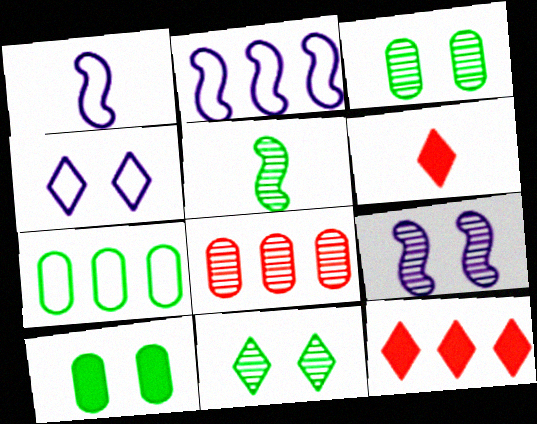[[1, 3, 12], 
[2, 3, 6], 
[6, 7, 9]]